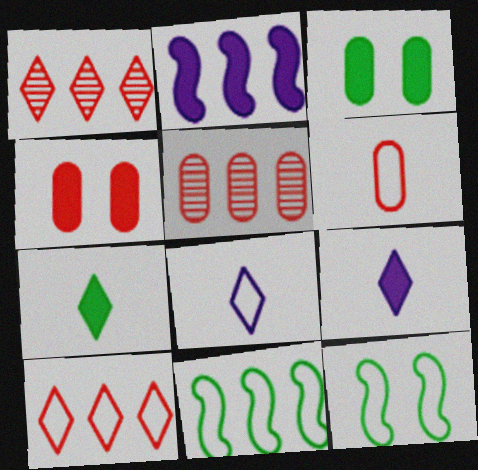[[2, 4, 7], 
[4, 5, 6], 
[5, 9, 12]]